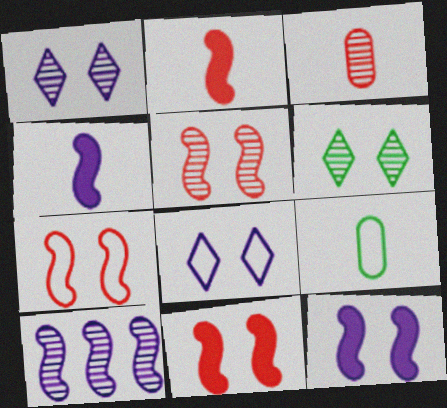[[3, 6, 10], 
[5, 7, 11]]